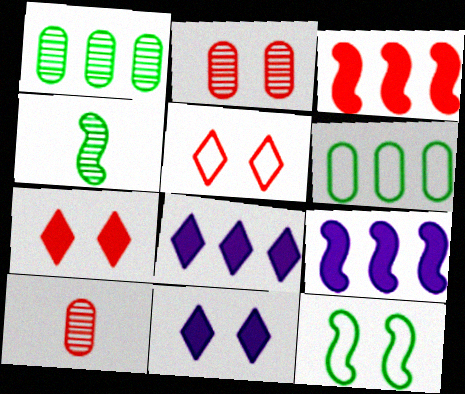[[2, 11, 12], 
[3, 5, 10], 
[8, 10, 12]]